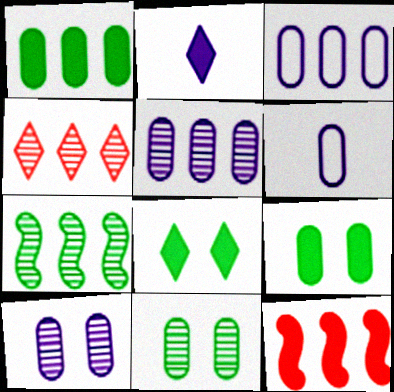[[2, 9, 12], 
[4, 5, 7]]